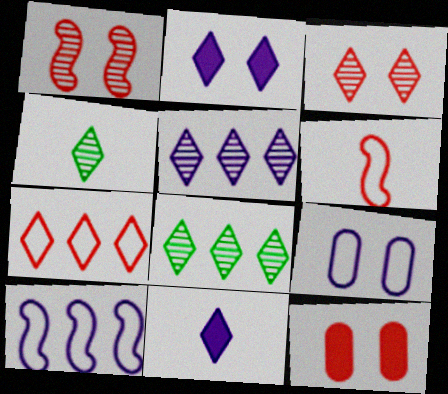[[2, 4, 7], 
[3, 4, 5], 
[4, 10, 12]]